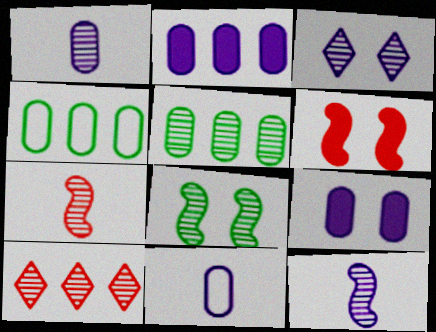[[1, 8, 10], 
[3, 5, 7]]